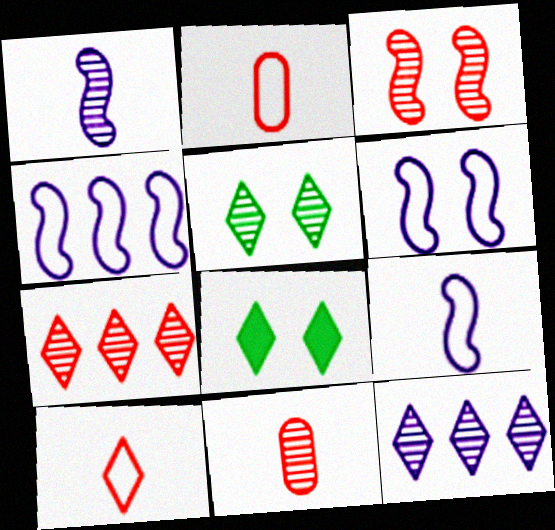[[3, 7, 11], 
[4, 6, 9], 
[4, 8, 11], 
[8, 10, 12]]